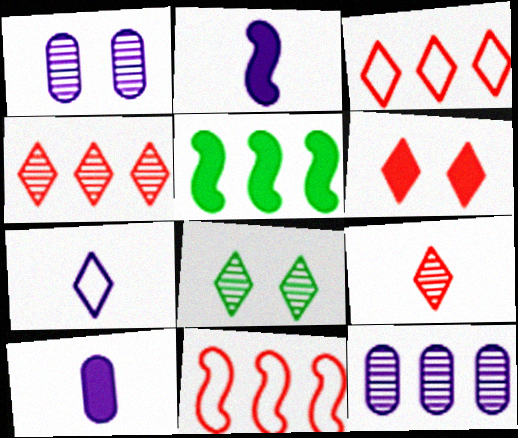[[3, 5, 12], 
[3, 6, 9], 
[5, 6, 10], 
[8, 10, 11]]